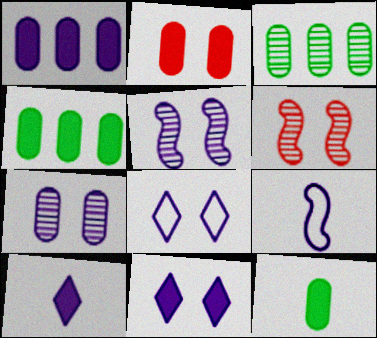[[1, 2, 12]]